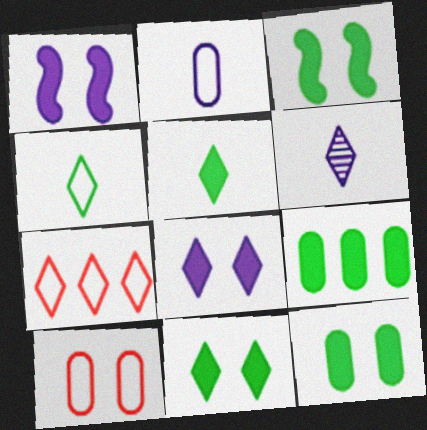[[3, 5, 9], 
[3, 11, 12], 
[6, 7, 11]]